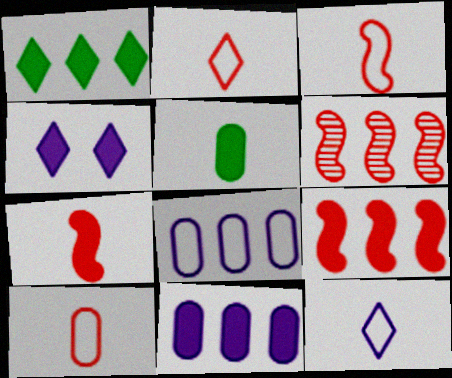[[1, 6, 8], 
[1, 9, 11], 
[2, 3, 10], 
[4, 5, 9]]